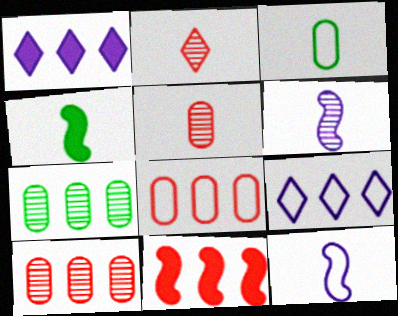[[7, 9, 11]]